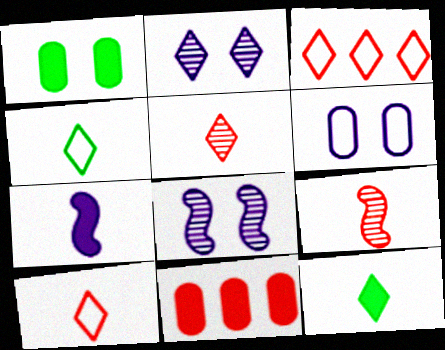[[2, 3, 12], 
[4, 8, 11]]